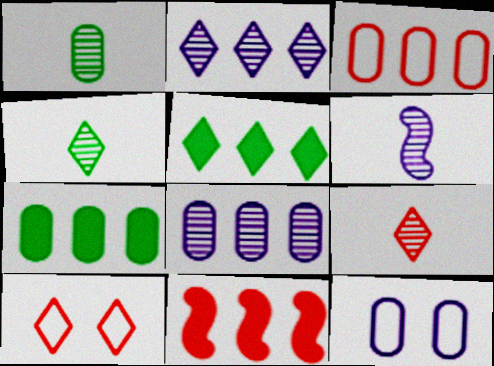[[1, 6, 9], 
[3, 7, 8], 
[4, 11, 12], 
[6, 7, 10]]